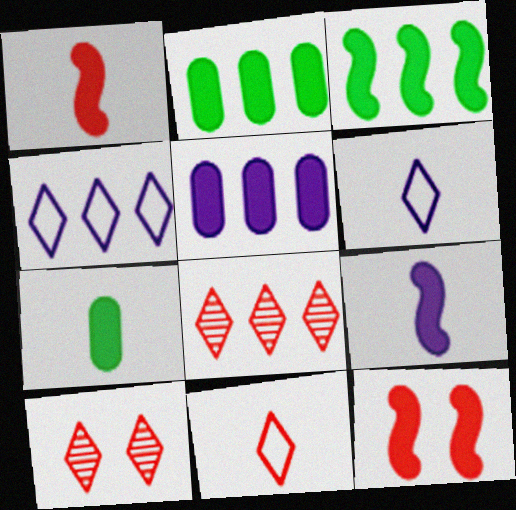[[3, 9, 12]]